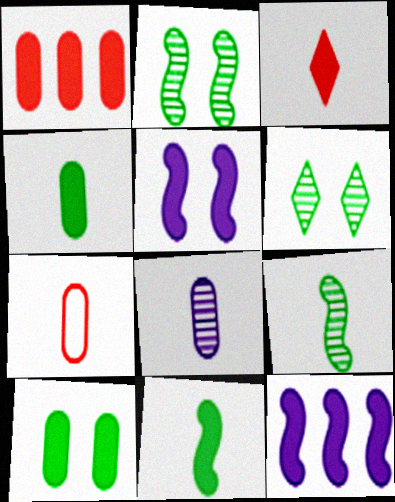[[3, 10, 12], 
[4, 7, 8], 
[6, 7, 12]]